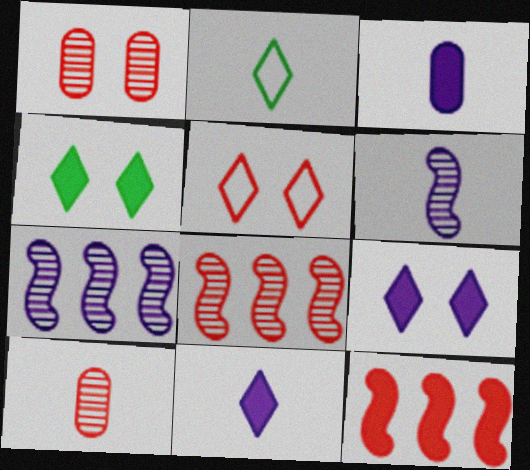[[3, 4, 12], 
[5, 10, 12]]